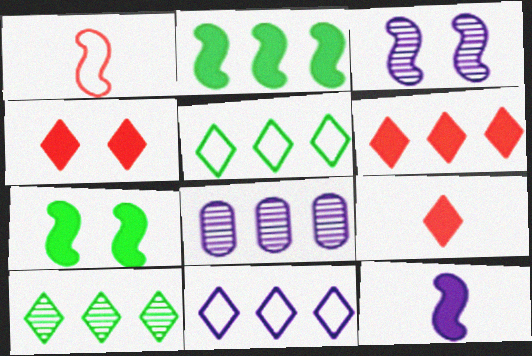[[1, 2, 3], 
[4, 6, 9], 
[6, 10, 11]]